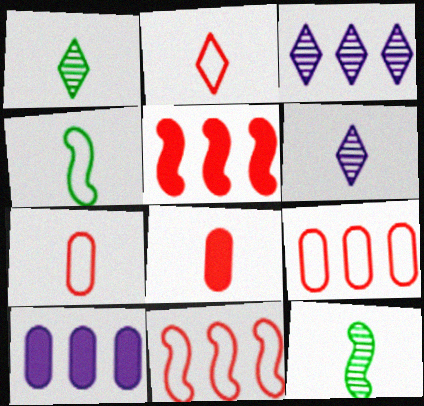[[4, 6, 8]]